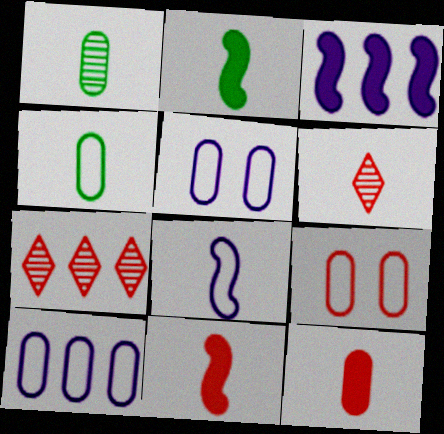[[2, 5, 7], 
[4, 9, 10], 
[7, 9, 11]]